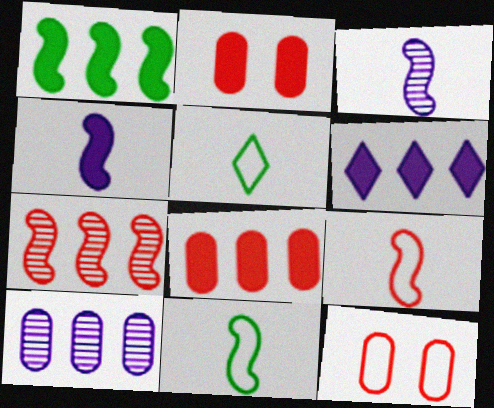[[1, 6, 8]]